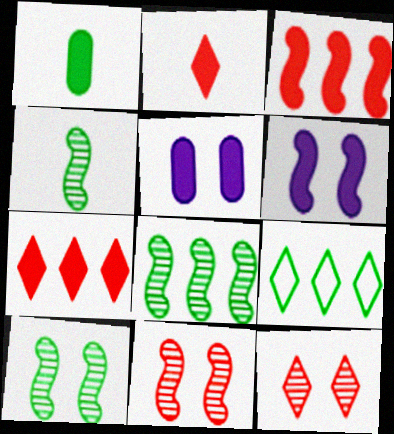[[1, 6, 7], 
[1, 9, 10], 
[4, 8, 10]]